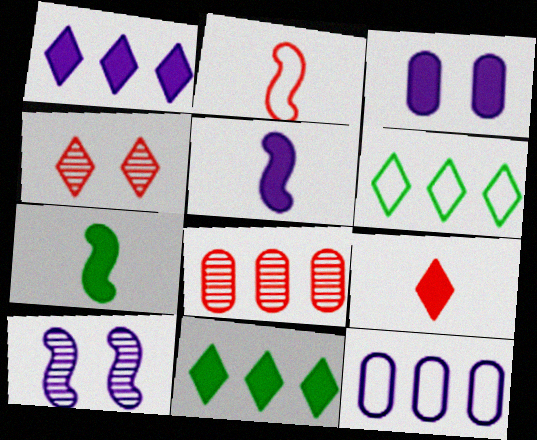[[1, 3, 5], 
[4, 7, 12]]